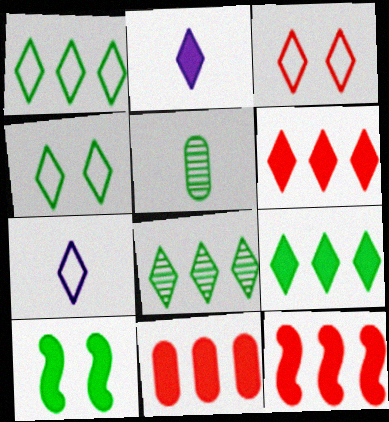[[1, 3, 7], 
[1, 5, 10], 
[1, 8, 9], 
[2, 3, 8], 
[2, 10, 11], 
[6, 11, 12]]